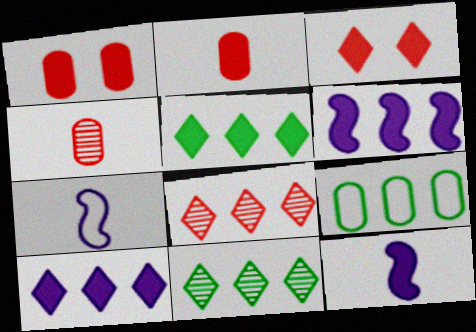[[1, 5, 12], 
[1, 7, 11], 
[6, 8, 9]]